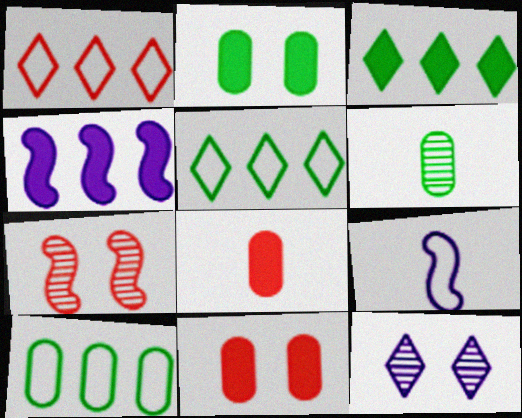[[1, 7, 8], 
[2, 6, 10]]